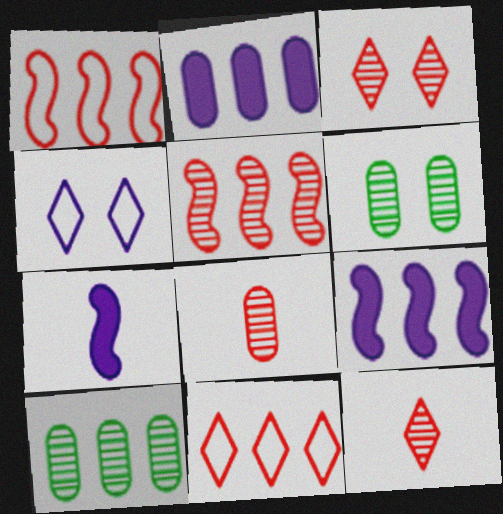[[3, 5, 8], 
[6, 7, 11], 
[9, 10, 11]]